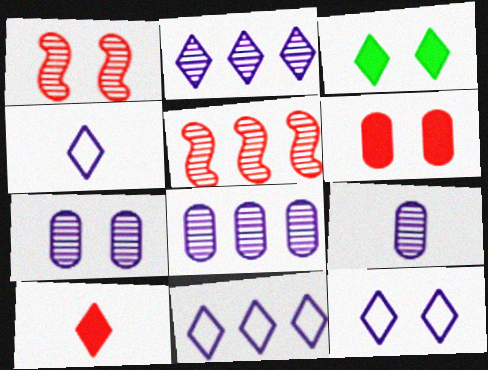[[4, 11, 12], 
[7, 8, 9]]